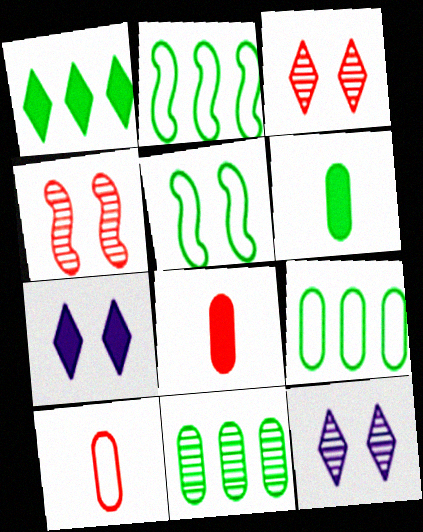[[1, 2, 11], 
[2, 8, 12]]